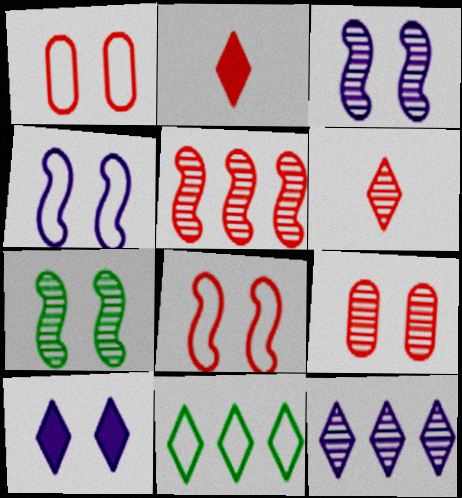[[1, 2, 5], 
[1, 7, 10], 
[5, 6, 9], 
[6, 10, 11]]